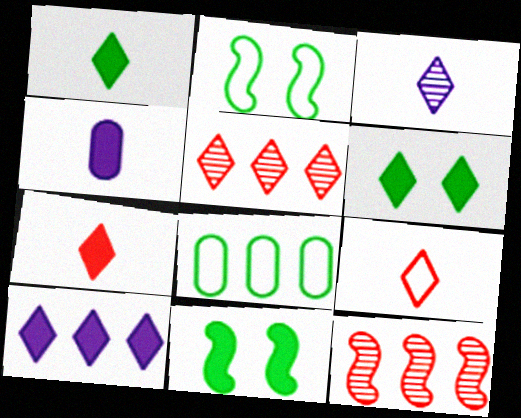[[1, 3, 9], 
[2, 4, 5], 
[6, 7, 10], 
[8, 10, 12]]